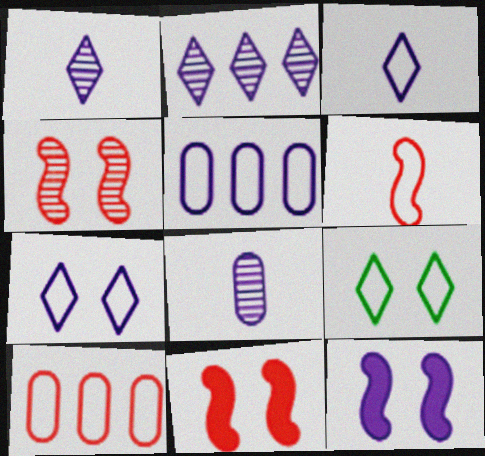[[1, 5, 12], 
[5, 6, 9]]